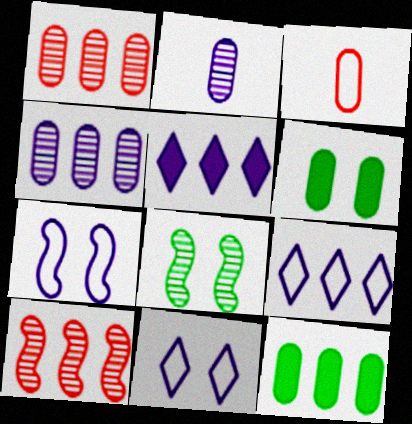[[2, 5, 7], 
[3, 4, 6], 
[3, 5, 8], 
[9, 10, 12]]